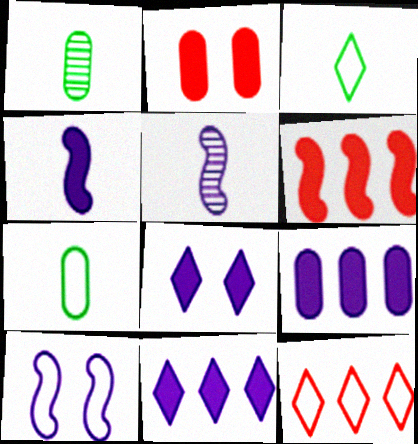[[4, 8, 9], 
[7, 10, 12]]